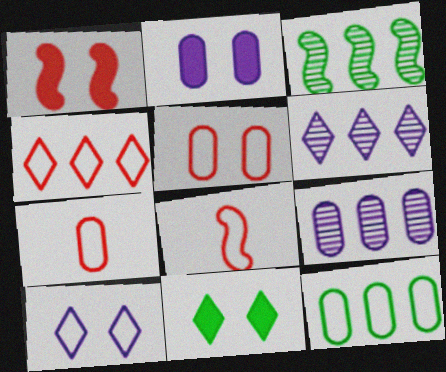[[1, 2, 11], 
[4, 5, 8], 
[8, 9, 11], 
[8, 10, 12]]